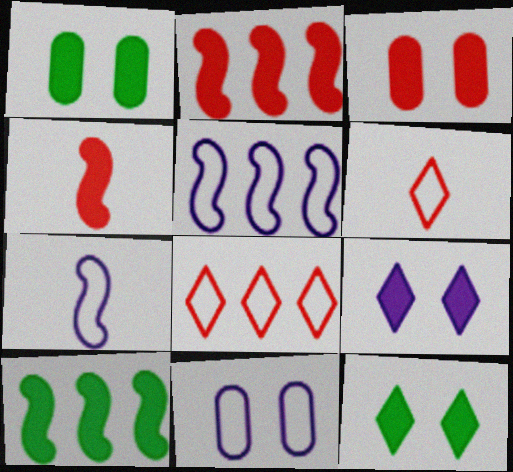[]